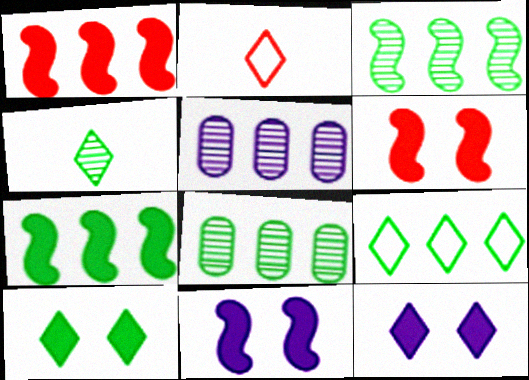[[1, 5, 9], 
[2, 8, 11], 
[4, 9, 10], 
[7, 8, 9]]